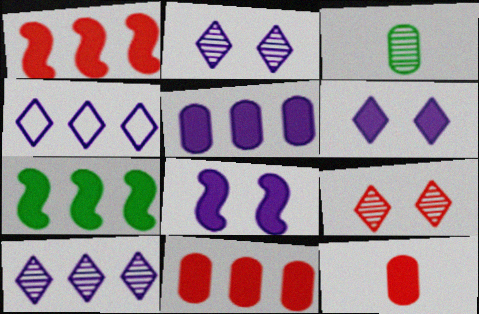[[6, 7, 12]]